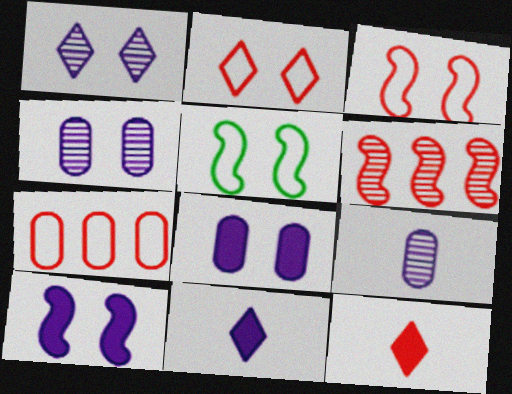[]